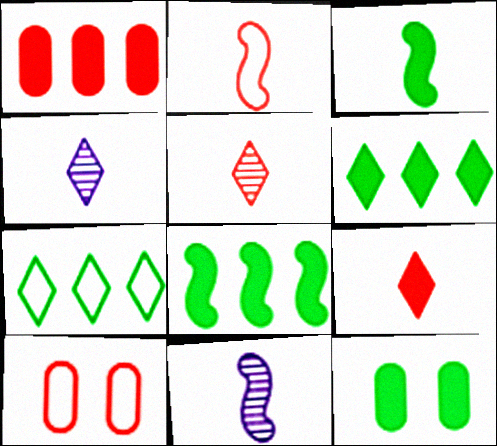[[2, 3, 11], 
[3, 6, 12], 
[4, 8, 10], 
[6, 10, 11]]